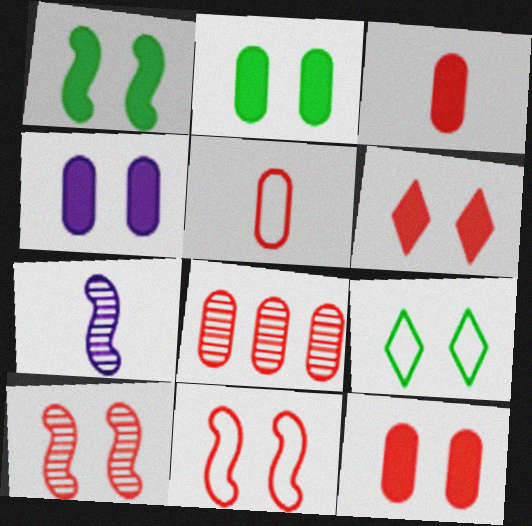[[1, 4, 6], 
[2, 4, 12], 
[4, 9, 10], 
[5, 8, 12]]